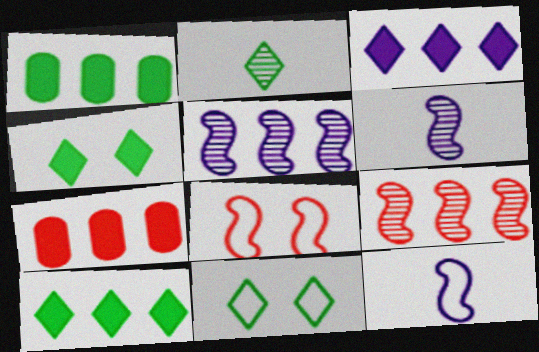[[2, 10, 11], 
[6, 7, 11]]